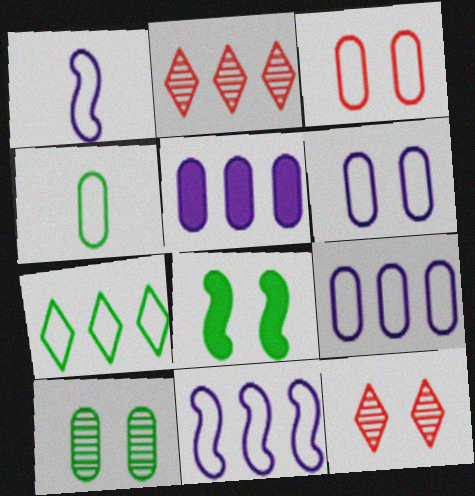[[1, 3, 7], 
[3, 4, 9], 
[6, 8, 12]]